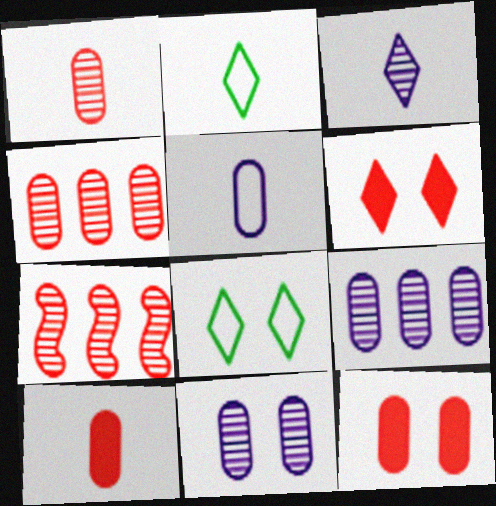[]